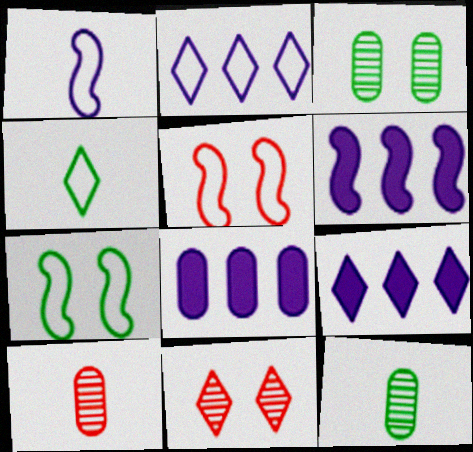[[4, 9, 11], 
[5, 9, 12], 
[6, 8, 9], 
[7, 9, 10]]